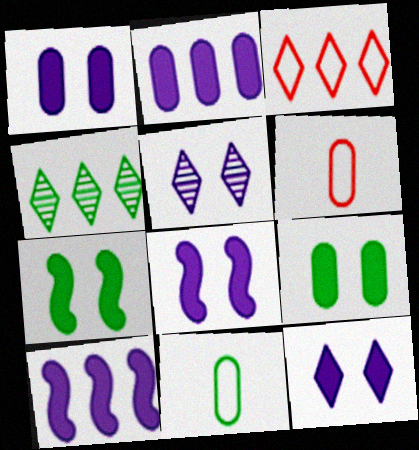[[1, 8, 12], 
[4, 6, 8], 
[4, 7, 11]]